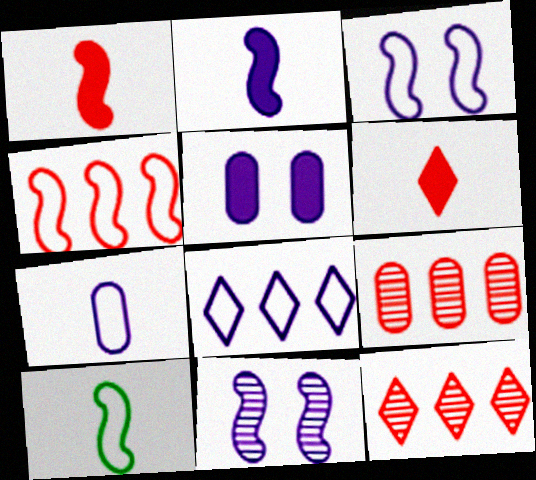[[3, 4, 10], 
[3, 7, 8], 
[5, 10, 12]]